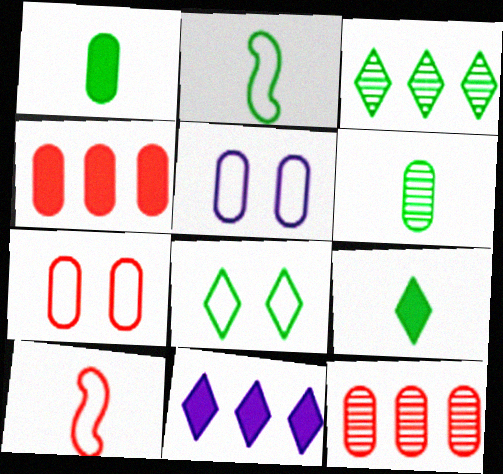[[1, 5, 12], 
[2, 6, 9], 
[3, 8, 9], 
[4, 5, 6]]